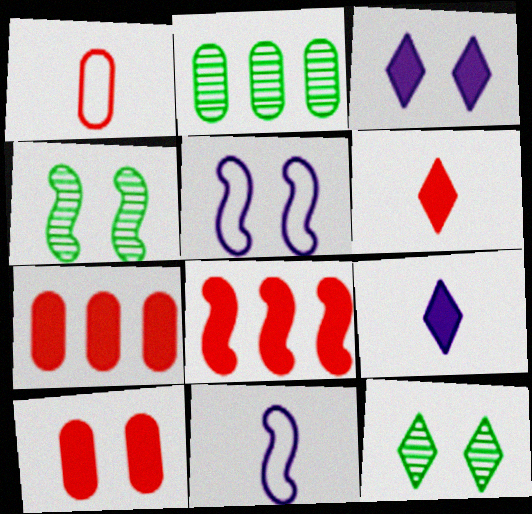[[2, 5, 6], 
[4, 8, 11], 
[5, 10, 12], 
[6, 8, 10], 
[7, 11, 12]]